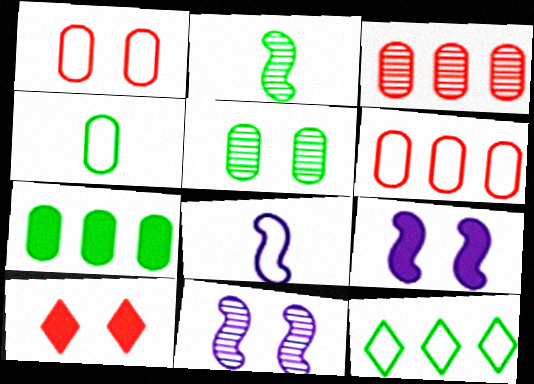[[1, 8, 12], 
[4, 5, 7]]